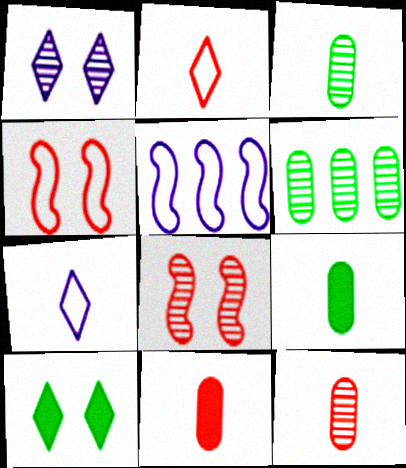[[5, 10, 12]]